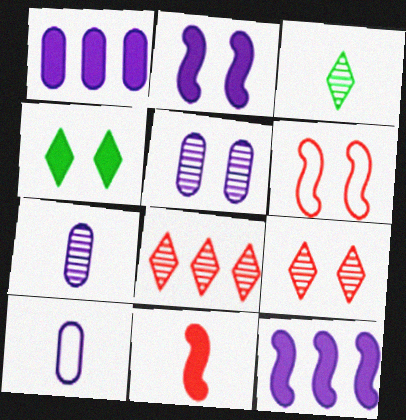[[1, 3, 6], 
[1, 4, 11], 
[1, 5, 10], 
[3, 10, 11], 
[4, 5, 6]]